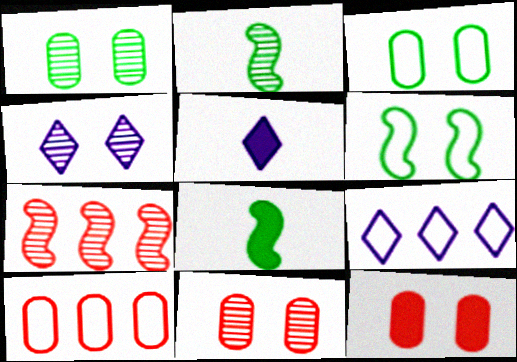[[2, 9, 12], 
[3, 5, 7], 
[4, 5, 9], 
[4, 6, 12], 
[4, 8, 10], 
[8, 9, 11]]